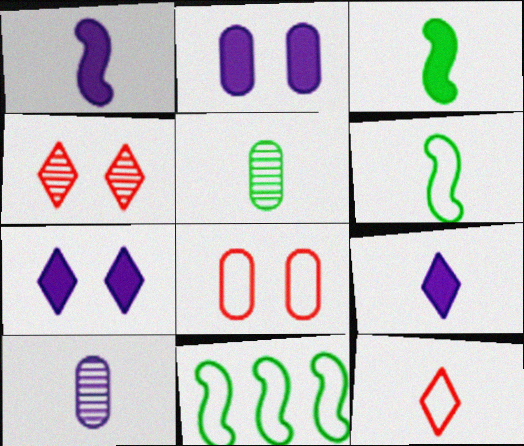[[1, 5, 12], 
[3, 10, 12]]